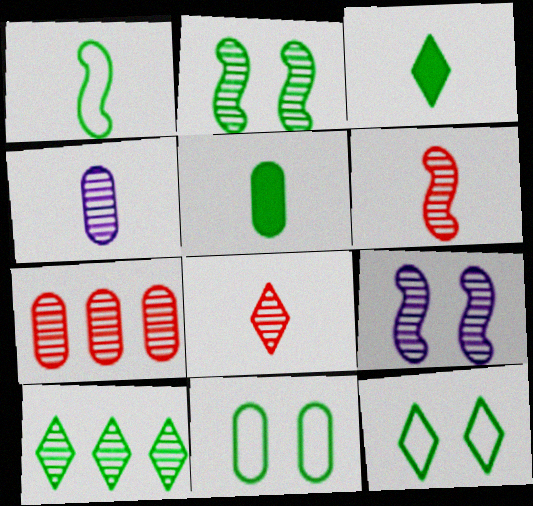[[3, 10, 12]]